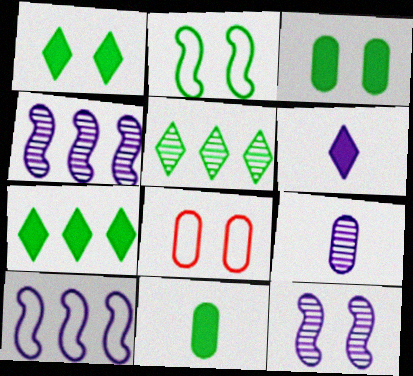[[1, 8, 12], 
[2, 5, 11]]